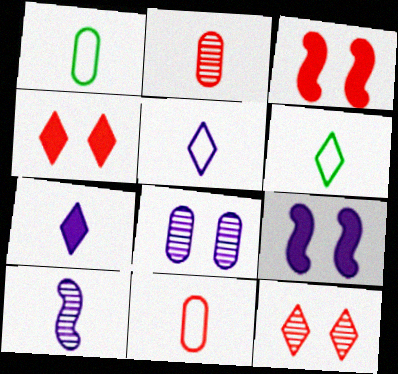[]